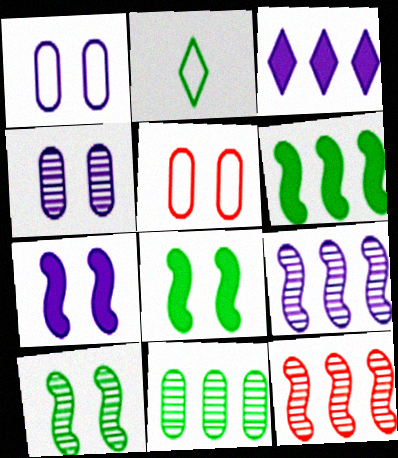[[2, 8, 11]]